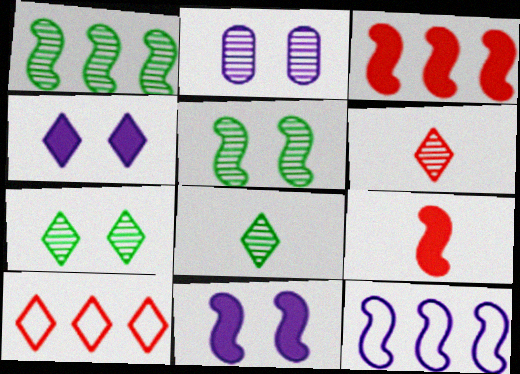[[1, 2, 6], 
[1, 3, 12], 
[4, 8, 10], 
[5, 9, 12]]